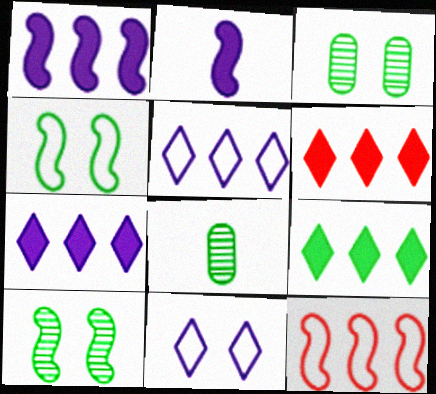[[2, 10, 12], 
[4, 8, 9], 
[6, 7, 9]]